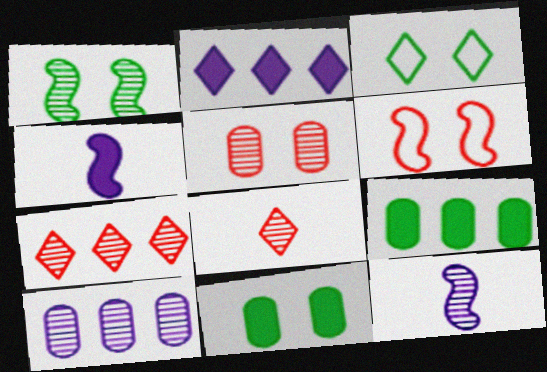[[1, 3, 11], 
[1, 8, 10], 
[2, 3, 8]]